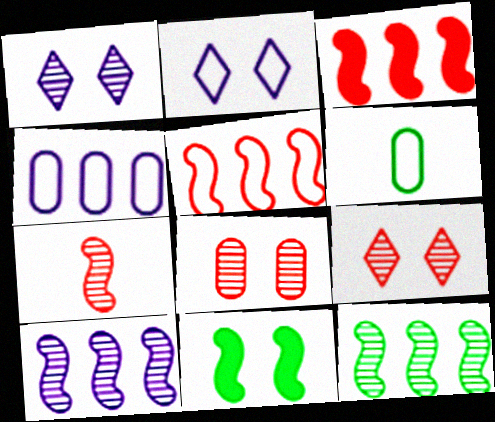[[1, 3, 6], 
[2, 5, 6], 
[2, 8, 11]]